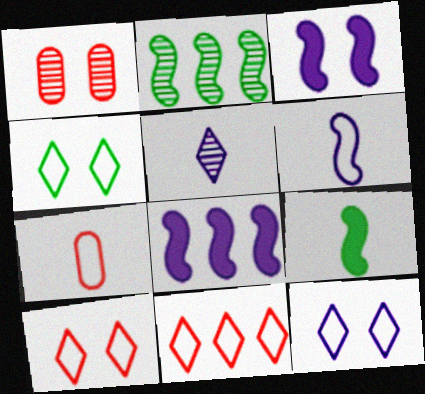[[1, 2, 5], 
[1, 3, 4], 
[4, 10, 12], 
[5, 7, 9]]